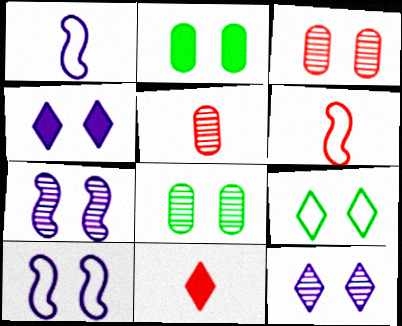[[5, 6, 11]]